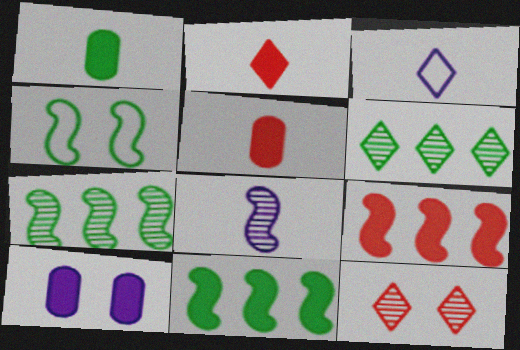[[1, 4, 6], 
[2, 10, 11], 
[4, 8, 9], 
[4, 10, 12]]